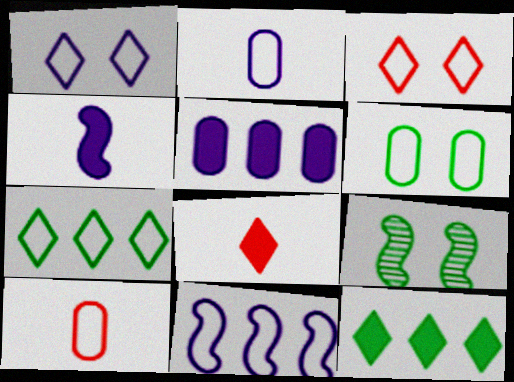[[1, 2, 11]]